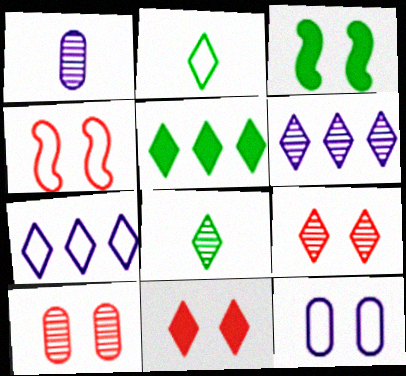[[1, 4, 5], 
[2, 6, 11], 
[3, 9, 12], 
[4, 10, 11], 
[6, 8, 9], 
[7, 8, 11]]